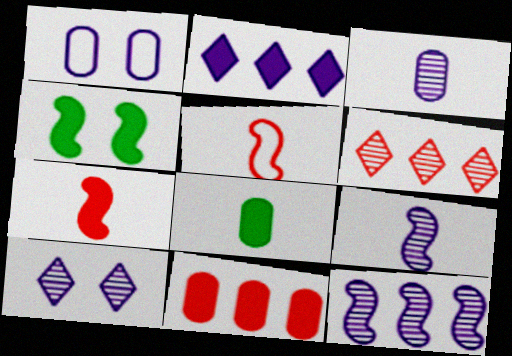[[1, 2, 9], 
[3, 10, 12], 
[4, 5, 12]]